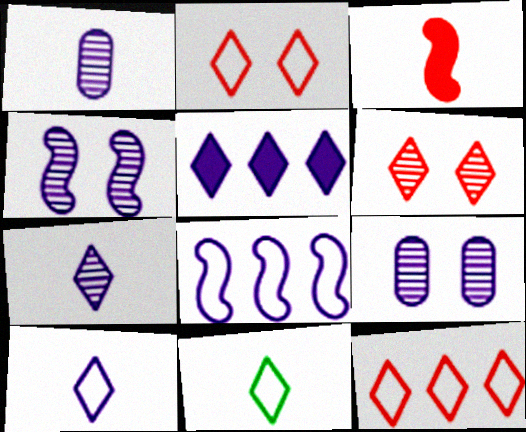[[1, 3, 11], 
[5, 6, 11]]